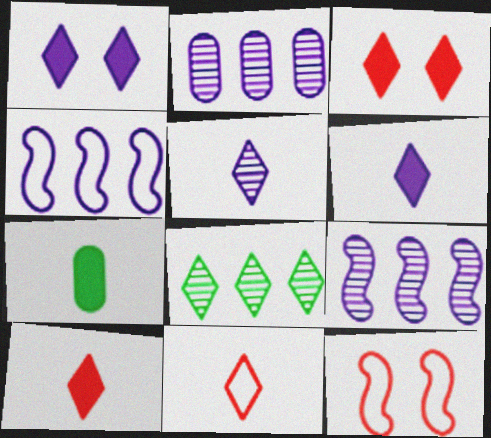[[1, 8, 11]]